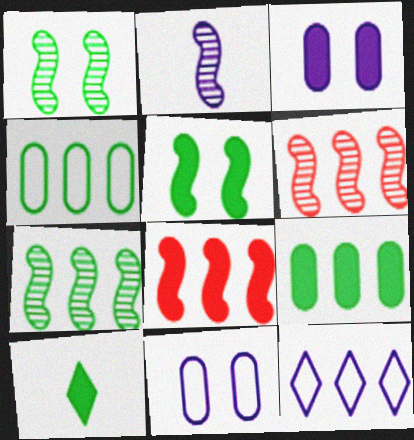[[1, 2, 6], 
[1, 4, 10], 
[2, 3, 12], 
[3, 8, 10], 
[5, 9, 10], 
[6, 9, 12], 
[6, 10, 11]]